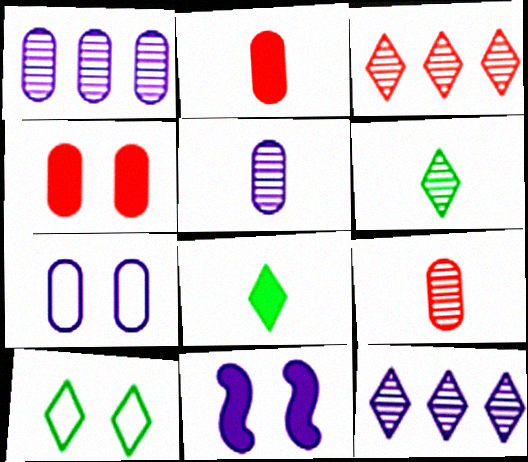[]